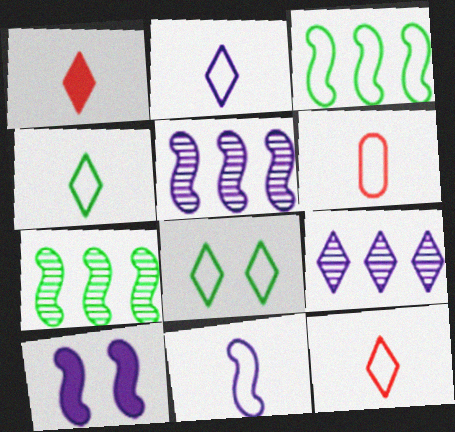[[1, 8, 9], 
[2, 4, 12], 
[4, 6, 11], 
[5, 10, 11]]